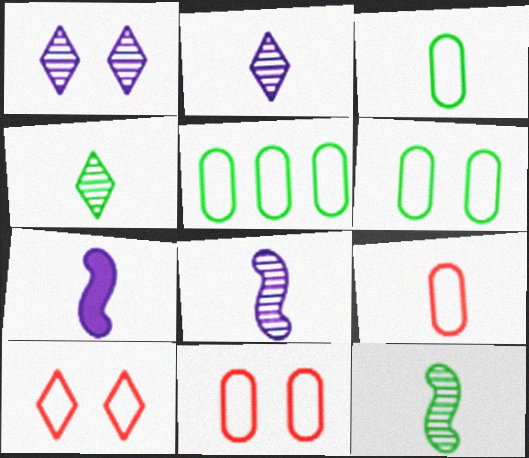[[3, 5, 6], 
[4, 7, 9]]